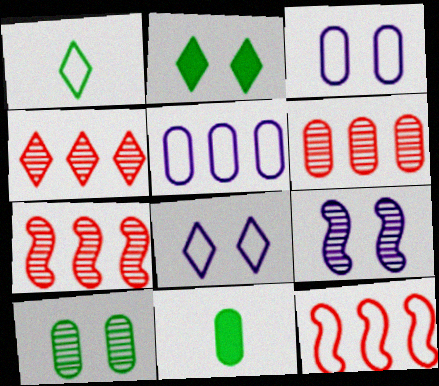[[1, 3, 12], 
[3, 6, 11], 
[4, 6, 7], 
[7, 8, 11]]